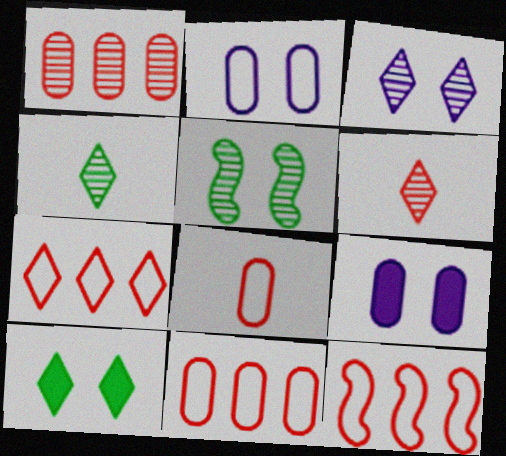[[4, 9, 12], 
[7, 11, 12]]